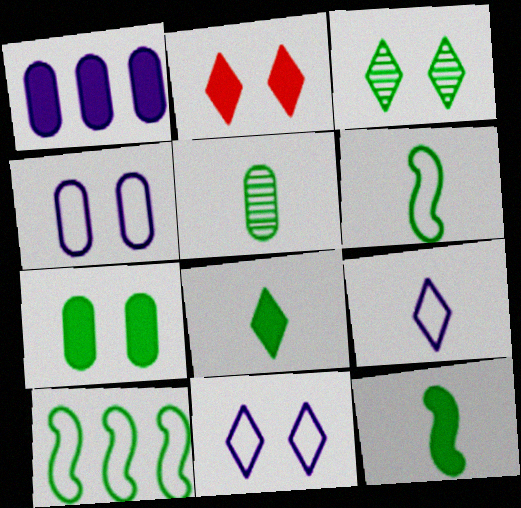[[1, 2, 12], 
[2, 3, 11], 
[5, 6, 8]]